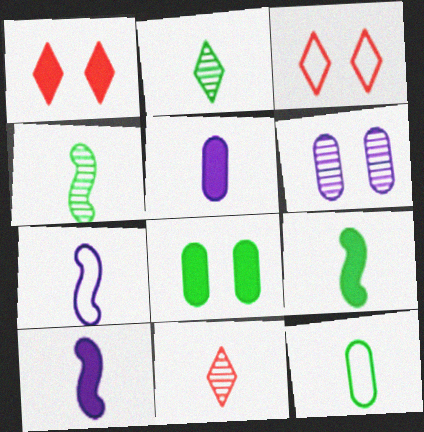[[2, 9, 12], 
[10, 11, 12]]